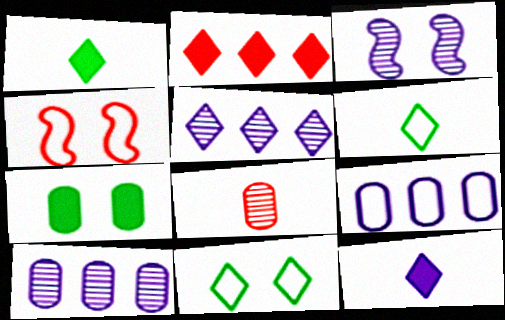[[1, 4, 10], 
[2, 4, 8], 
[3, 9, 12], 
[4, 6, 9], 
[7, 8, 9]]